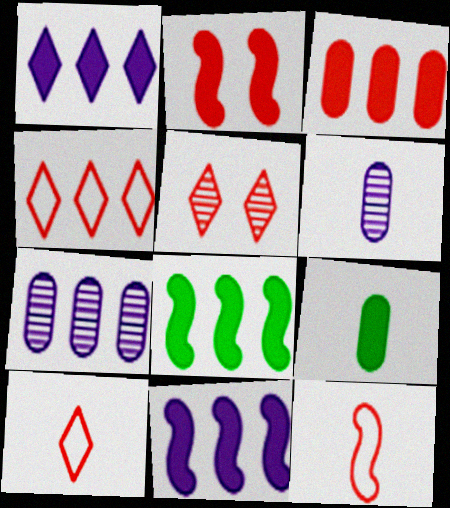[[1, 2, 9], 
[1, 3, 8], 
[3, 5, 12], 
[4, 7, 8]]